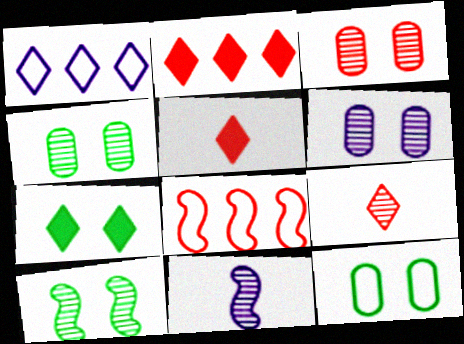[[1, 7, 9], 
[2, 11, 12], 
[3, 4, 6], 
[3, 5, 8], 
[7, 10, 12]]